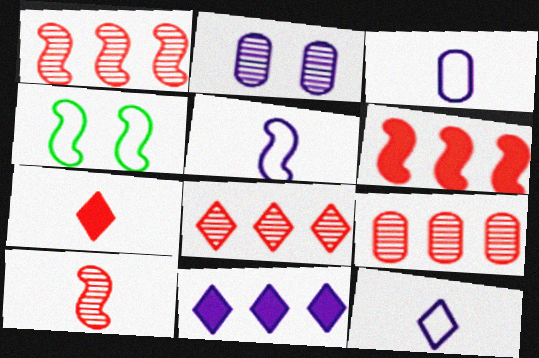[[1, 8, 9], 
[2, 5, 11], 
[3, 5, 12]]